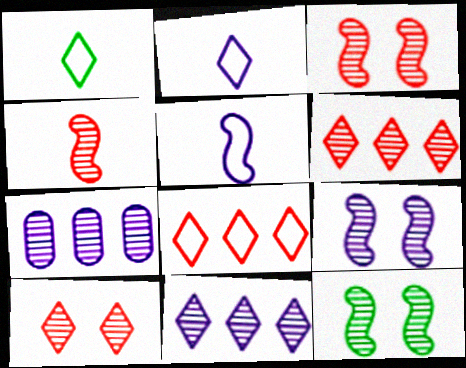[[3, 9, 12]]